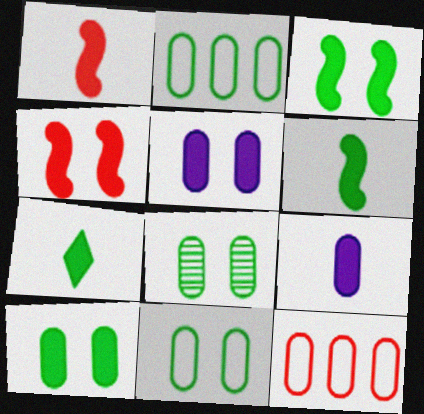[[1, 7, 9], 
[8, 9, 12], 
[8, 10, 11]]